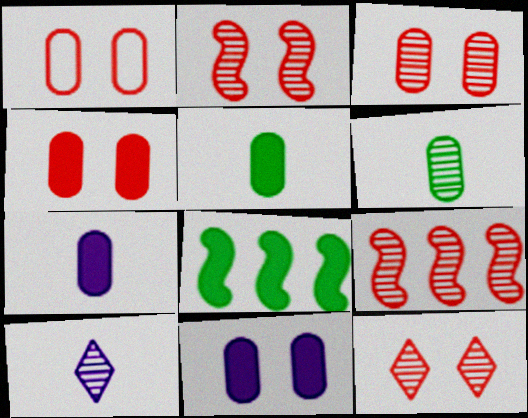[[1, 3, 4], 
[1, 8, 10], 
[2, 3, 12]]